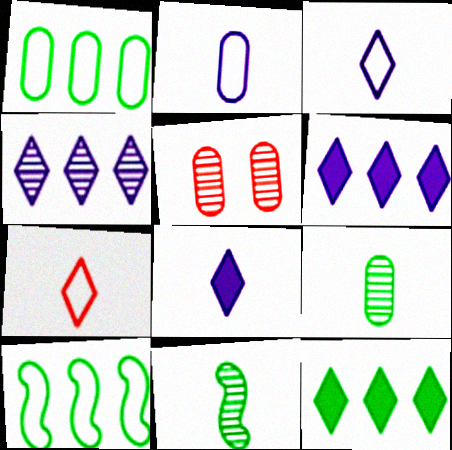[[4, 5, 11], 
[5, 8, 10]]